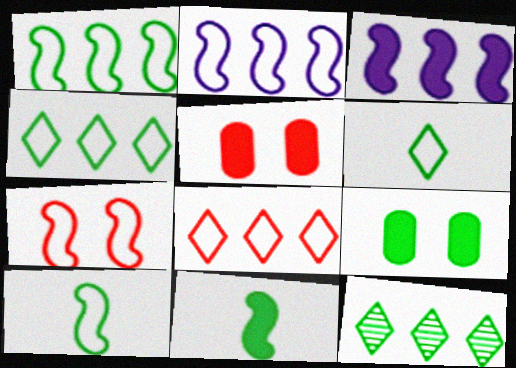[[2, 7, 10], 
[9, 10, 12]]